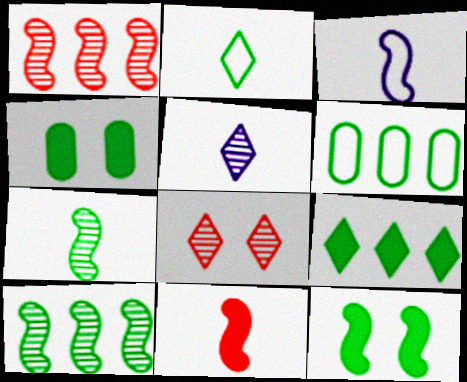[[1, 3, 12], 
[2, 4, 10], 
[3, 7, 11], 
[6, 9, 10]]